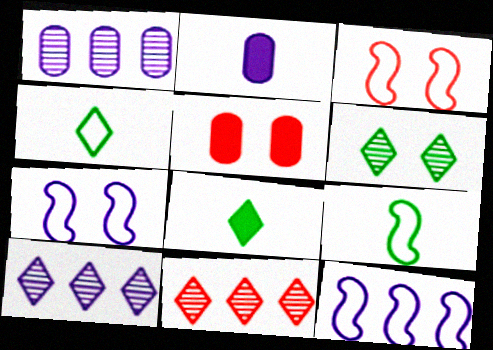[[1, 3, 8], 
[2, 7, 10], 
[3, 9, 12], 
[5, 6, 7], 
[5, 9, 10]]